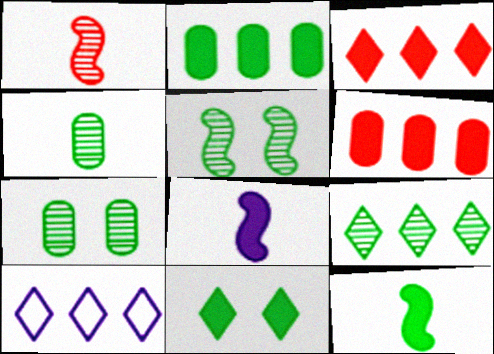[[2, 11, 12], 
[3, 9, 10], 
[4, 5, 9], 
[6, 8, 11]]